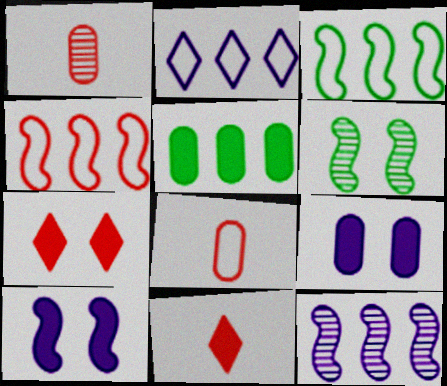[[1, 4, 7], 
[5, 10, 11]]